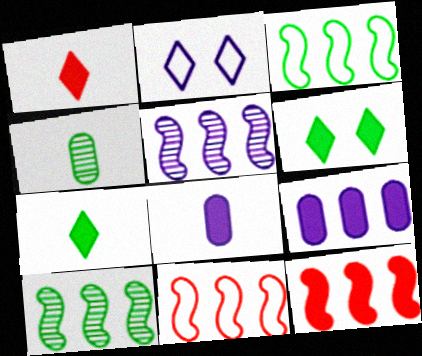[[2, 4, 12], 
[2, 5, 8], 
[3, 4, 6], 
[3, 5, 12], 
[6, 8, 12]]